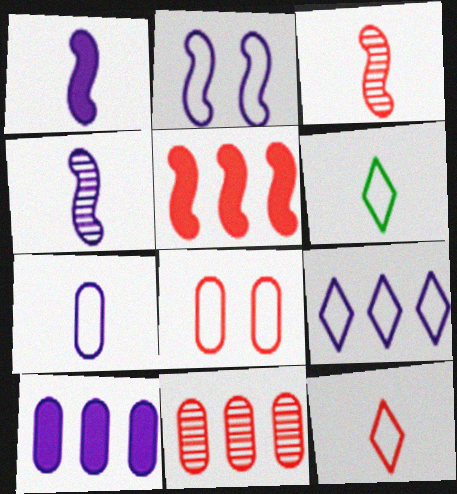[[2, 7, 9]]